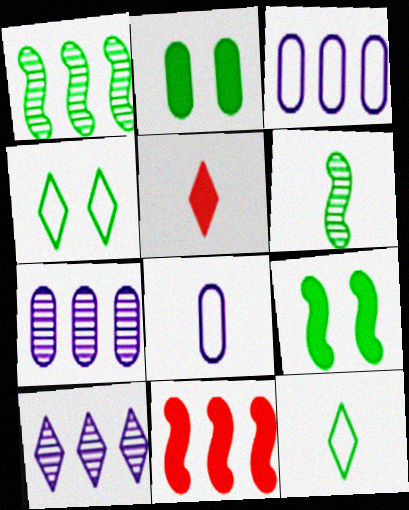[[1, 2, 12], 
[4, 5, 10], 
[5, 6, 8]]